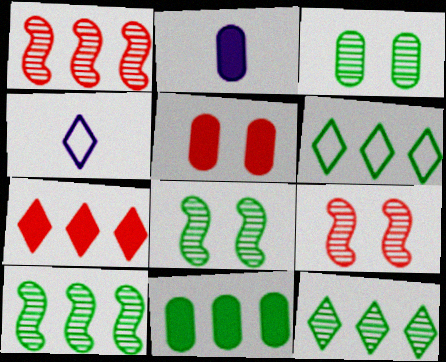[[2, 5, 11], 
[2, 6, 9], 
[4, 5, 10], 
[4, 9, 11], 
[6, 10, 11]]